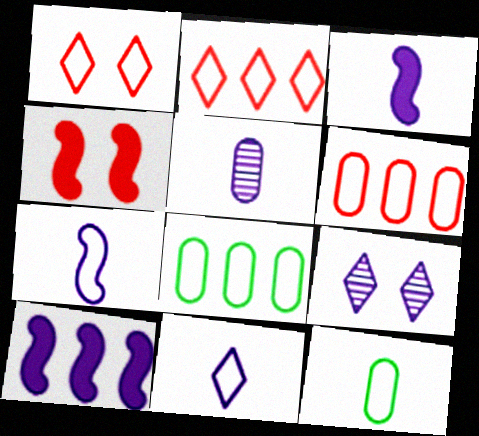[[1, 7, 8], 
[3, 5, 11]]